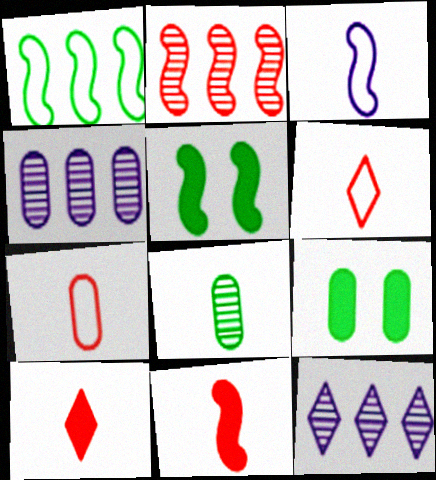[[2, 3, 5], 
[3, 8, 10], 
[4, 5, 6], 
[4, 7, 9], 
[5, 7, 12]]